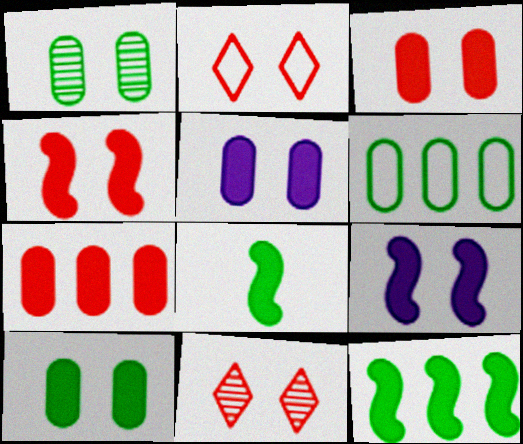[[1, 2, 9], 
[3, 5, 10]]